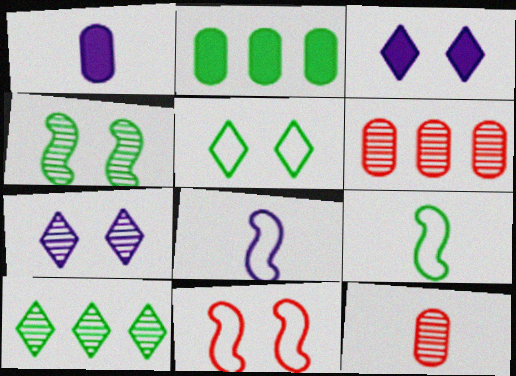[[1, 10, 11], 
[3, 6, 9]]